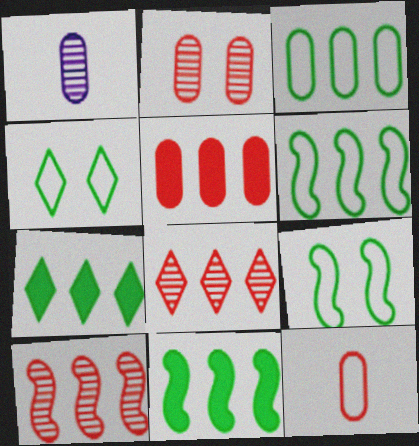[[2, 5, 12]]